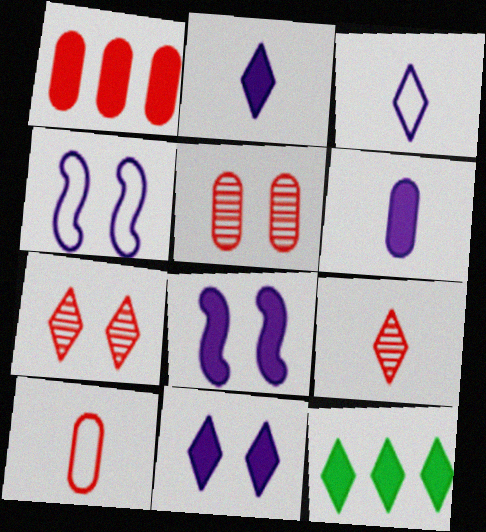[[1, 5, 10], 
[3, 7, 12]]